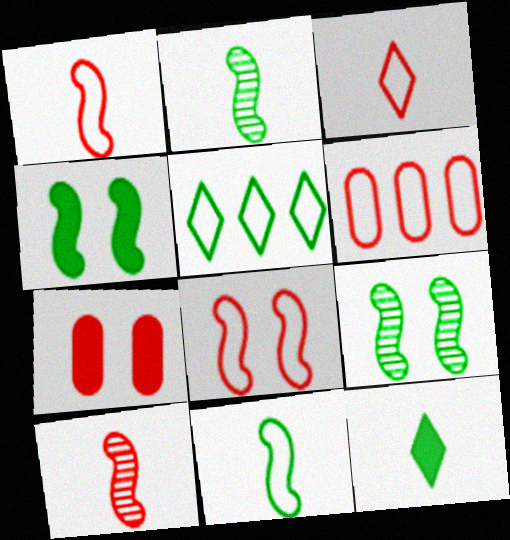[[3, 6, 8]]